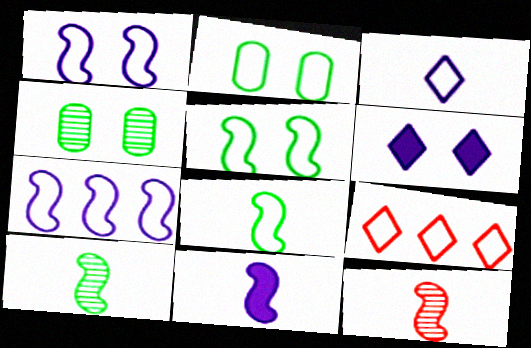[[4, 9, 11], 
[8, 11, 12]]